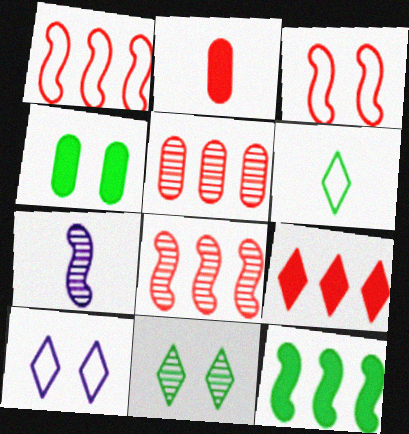[[1, 5, 9], 
[2, 6, 7], 
[3, 7, 12], 
[5, 7, 11]]